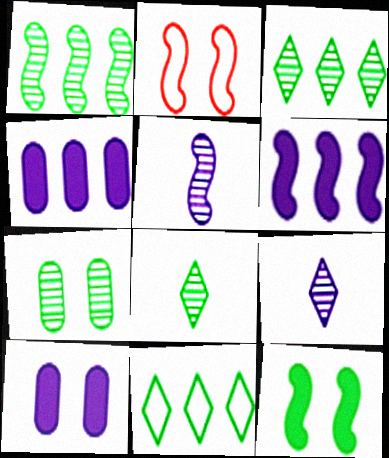[[1, 7, 8], 
[2, 4, 8]]